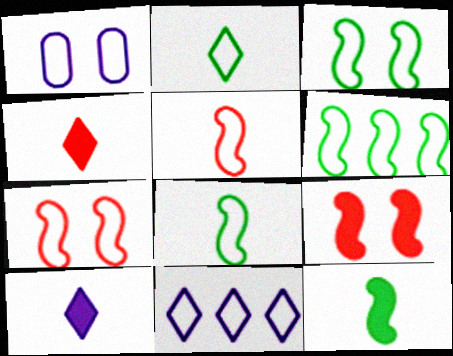[[3, 6, 8]]